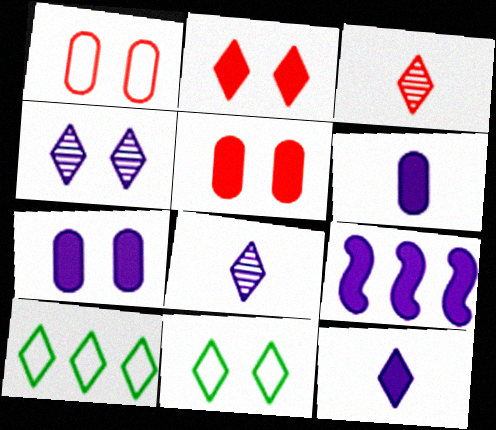[[2, 4, 11], 
[2, 8, 10], 
[7, 9, 12]]